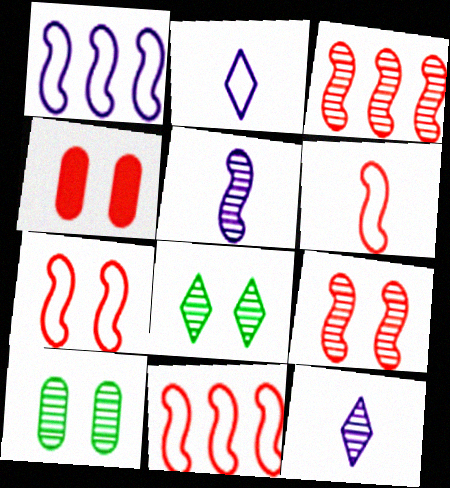[[3, 10, 12], 
[6, 7, 11]]